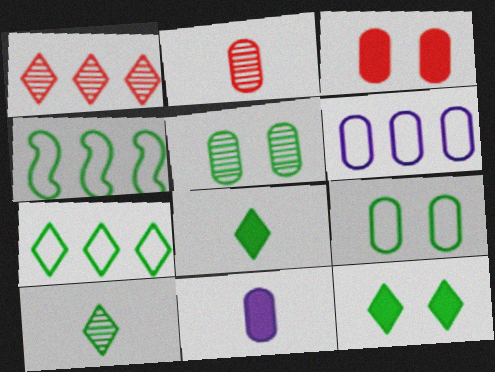[[4, 5, 8], 
[7, 10, 12]]